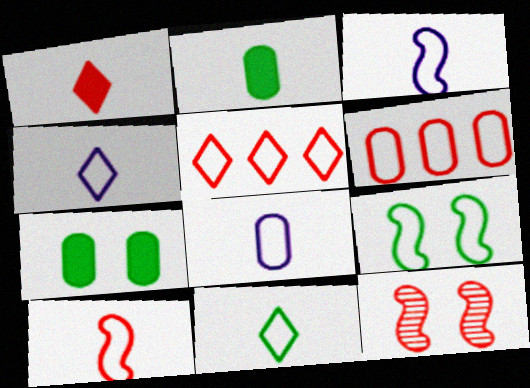[[1, 6, 12], 
[3, 4, 8], 
[4, 6, 9], 
[5, 8, 9], 
[8, 10, 11]]